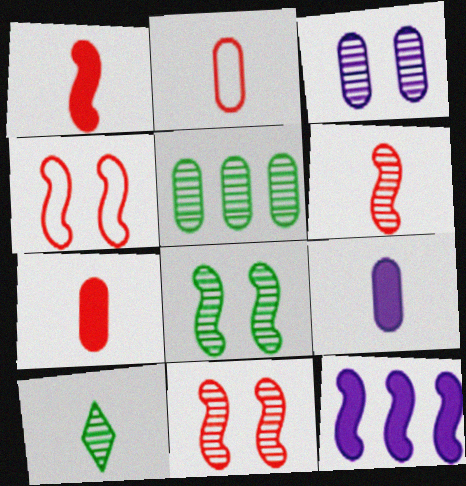[[5, 8, 10]]